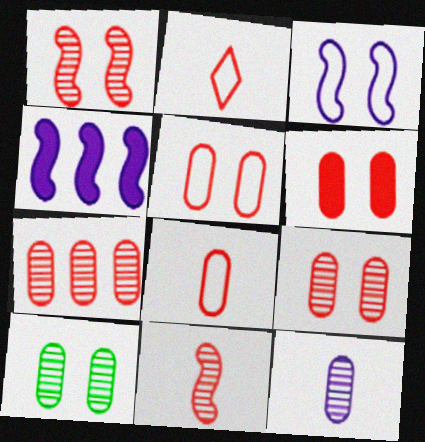[[2, 4, 10], 
[5, 6, 9], 
[6, 7, 8], 
[7, 10, 12]]